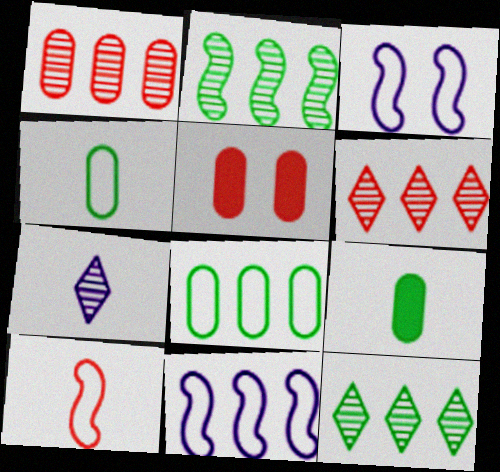[[3, 6, 9], 
[5, 6, 10], 
[7, 9, 10]]